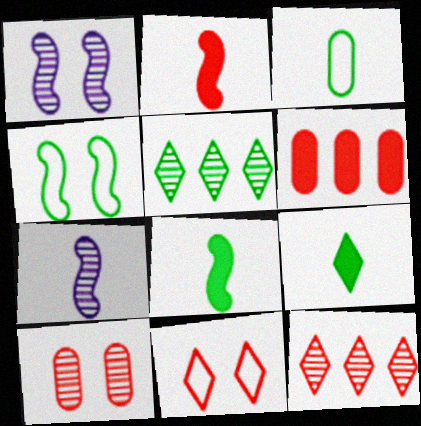[[5, 7, 10]]